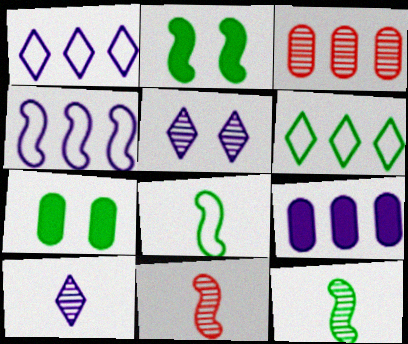[[1, 7, 11], 
[2, 4, 11], 
[3, 5, 12], 
[6, 7, 12]]